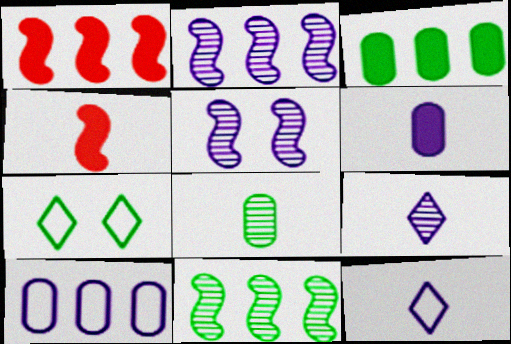[[4, 8, 12]]